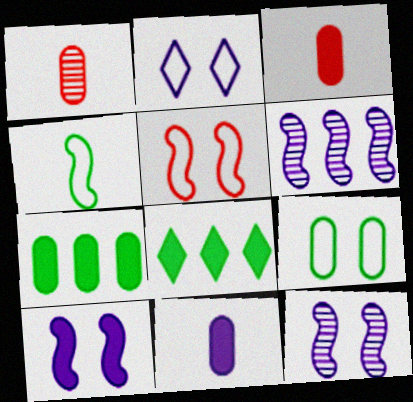[[2, 5, 9], 
[2, 6, 11], 
[3, 8, 10]]